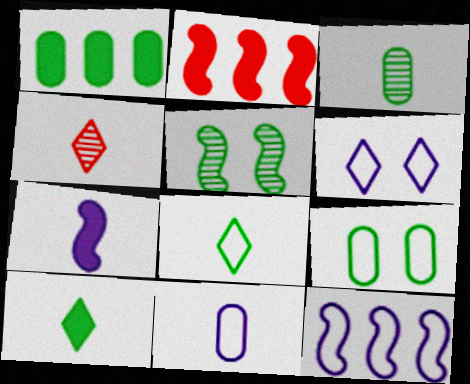[[1, 3, 9], 
[1, 5, 8], 
[2, 3, 6], 
[6, 11, 12]]